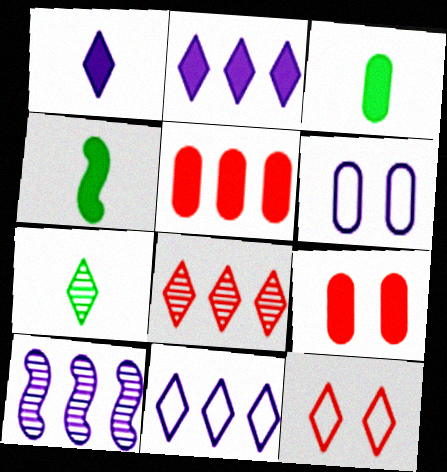[[1, 6, 10], 
[2, 4, 9], 
[2, 7, 12], 
[3, 10, 12], 
[4, 6, 8]]